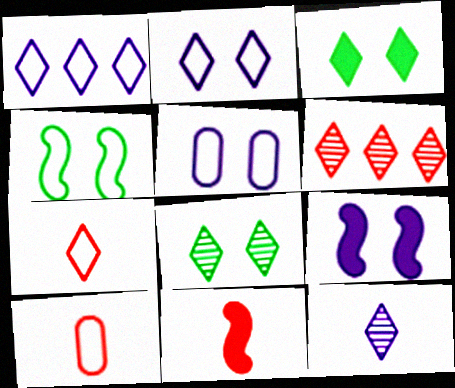[[1, 4, 10], 
[6, 8, 12]]